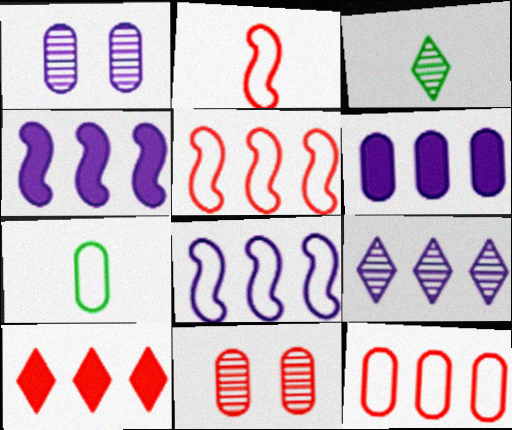[[2, 10, 11], 
[6, 7, 11], 
[6, 8, 9]]